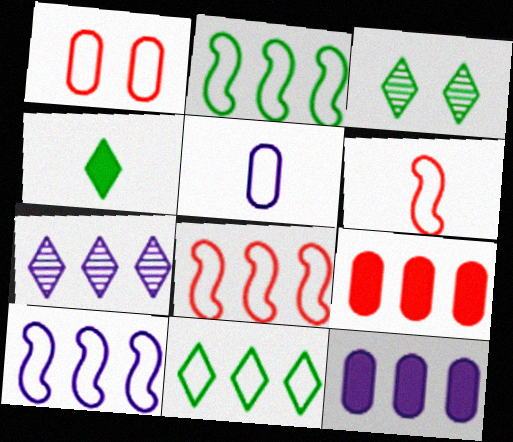[[2, 7, 9], 
[2, 8, 10], 
[3, 4, 11], 
[3, 6, 12], 
[7, 10, 12]]